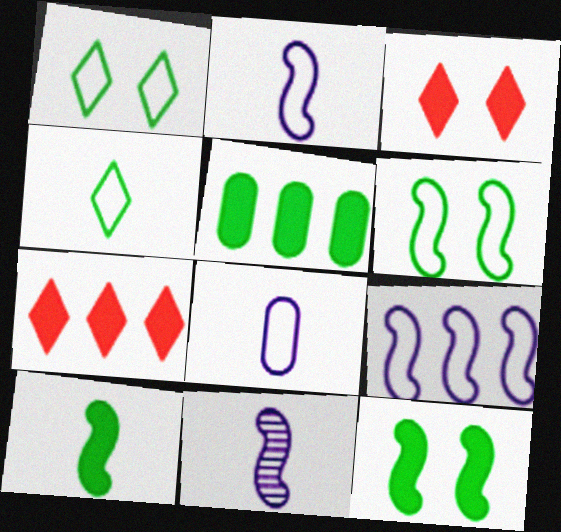[]